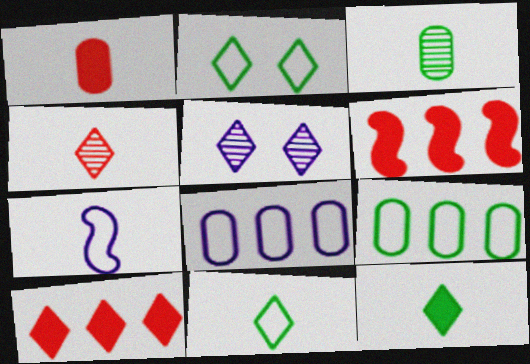[[5, 10, 11]]